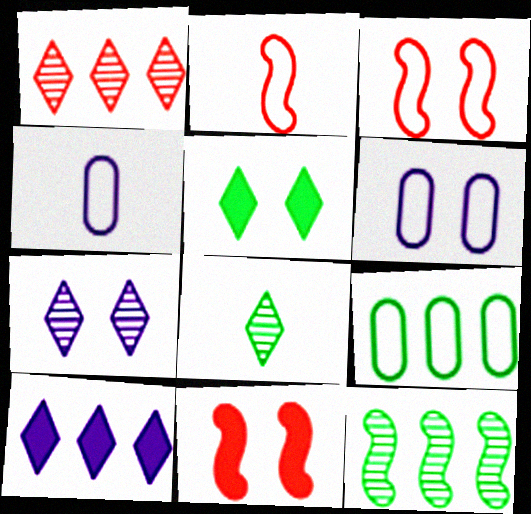[[1, 7, 8]]